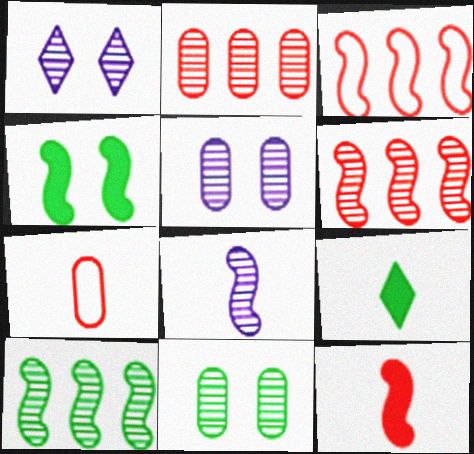[[3, 4, 8], 
[3, 5, 9], 
[7, 8, 9]]